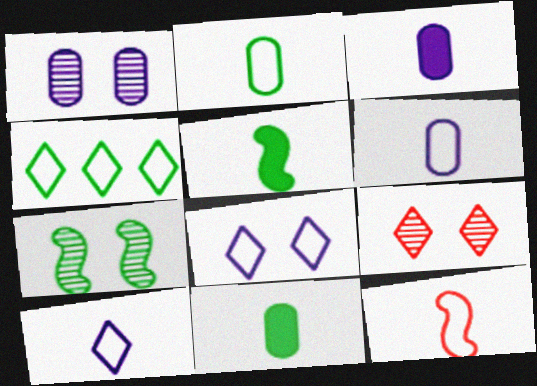[[1, 7, 9], 
[2, 10, 12], 
[4, 7, 11]]